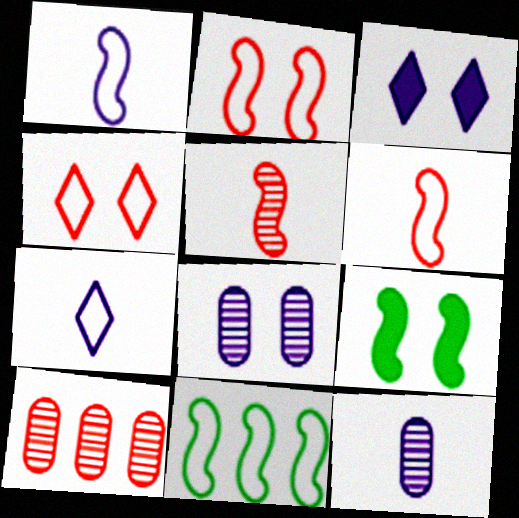[[1, 2, 11], 
[4, 8, 9], 
[7, 9, 10]]